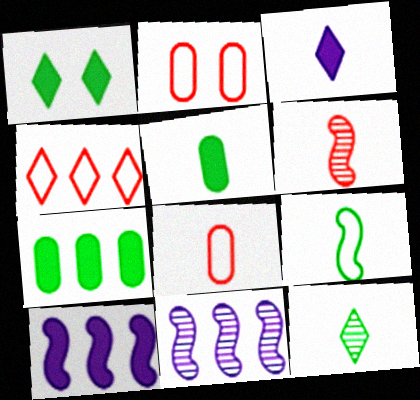[[1, 8, 11], 
[2, 10, 12], 
[4, 7, 11], 
[5, 9, 12]]